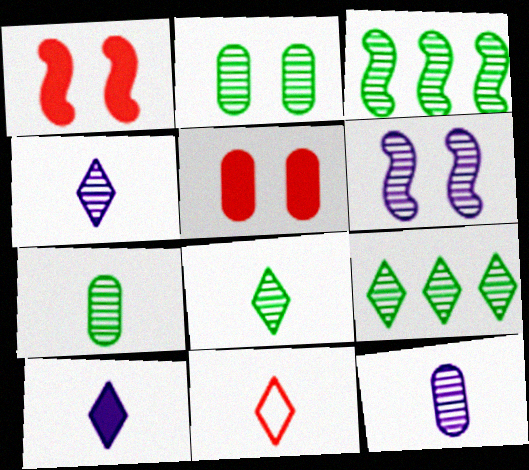[[2, 3, 8], 
[8, 10, 11]]